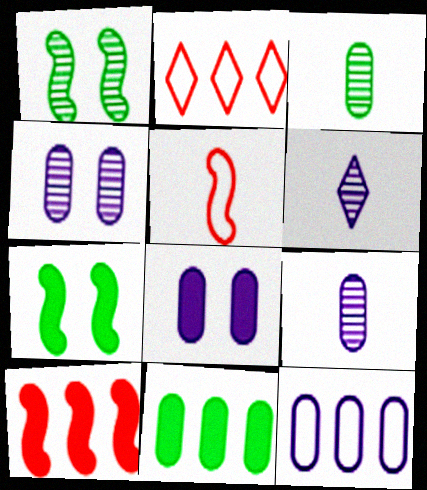[[2, 7, 9], 
[8, 9, 12]]